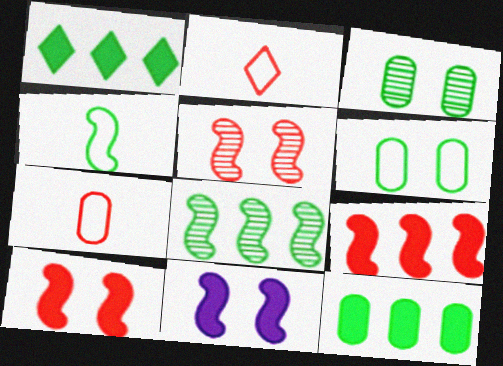[[1, 3, 4]]